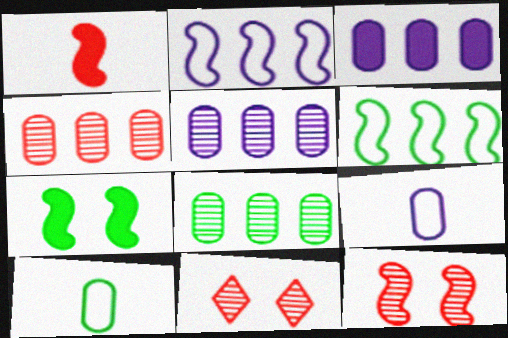[[4, 5, 8]]